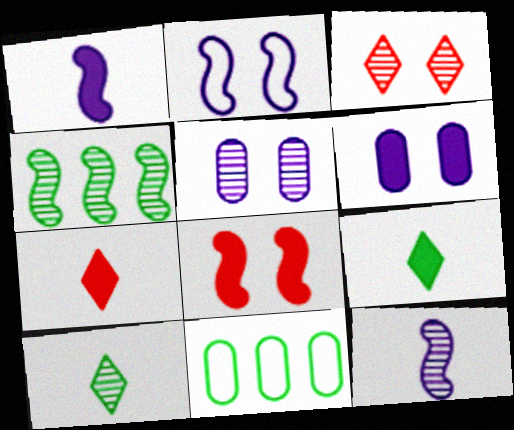[[1, 3, 11]]